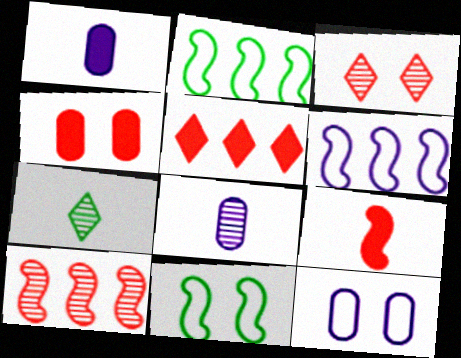[[1, 2, 3], 
[4, 5, 9], 
[4, 6, 7], 
[5, 8, 11]]